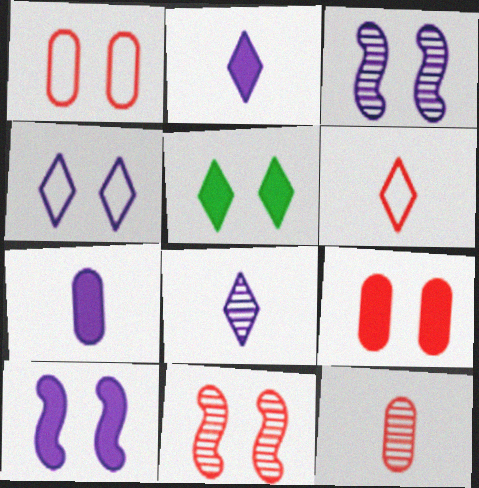[[1, 3, 5], 
[5, 9, 10]]